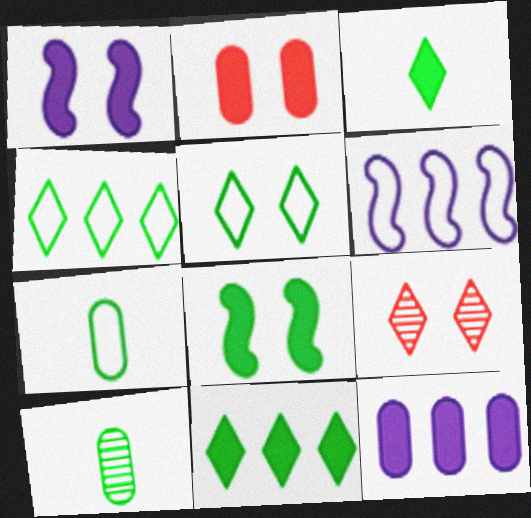[[4, 8, 10]]